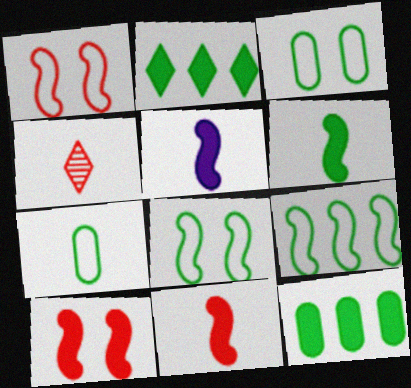[[4, 5, 7], 
[5, 6, 11]]